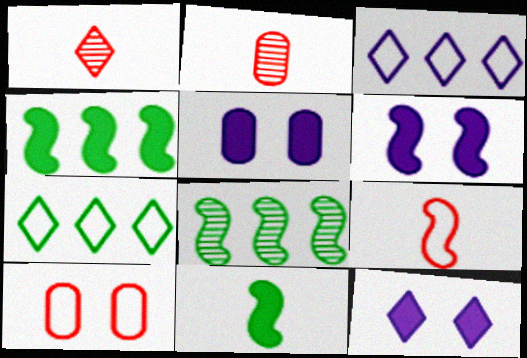[[1, 7, 12], 
[2, 6, 7], 
[5, 6, 12], 
[6, 8, 9]]